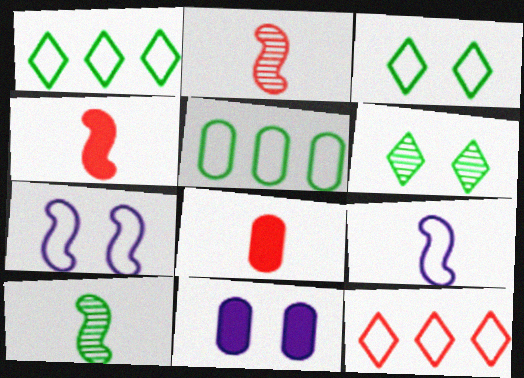[[1, 2, 11], 
[4, 9, 10], 
[10, 11, 12]]